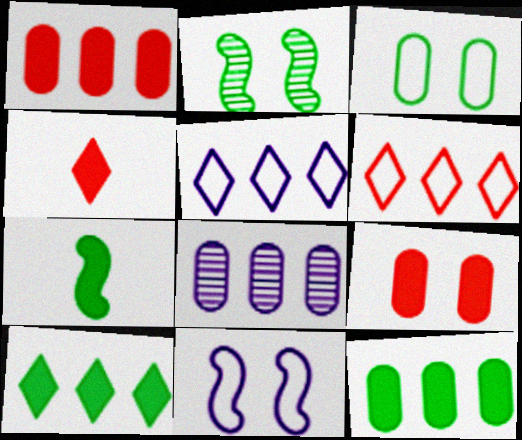[]